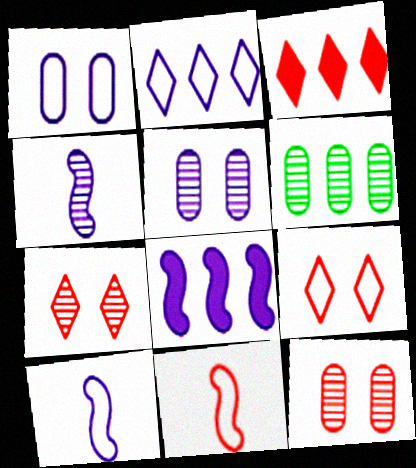[[1, 2, 10], 
[3, 11, 12], 
[4, 6, 7]]